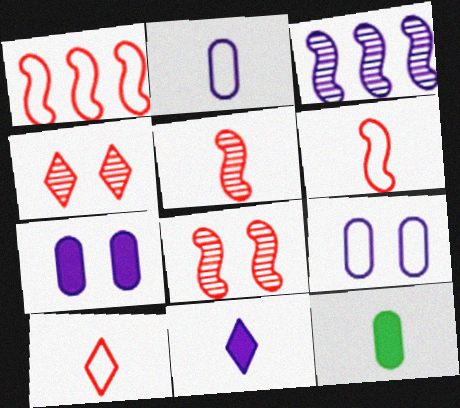[[3, 9, 11]]